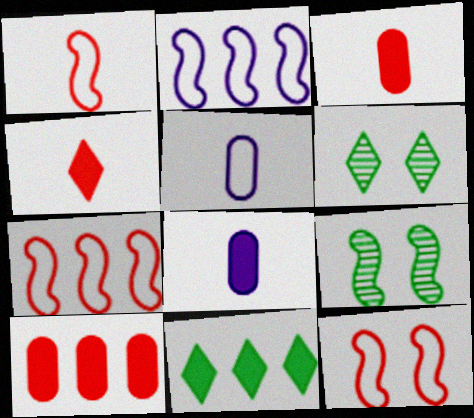[[1, 7, 12], 
[2, 3, 6], 
[6, 7, 8]]